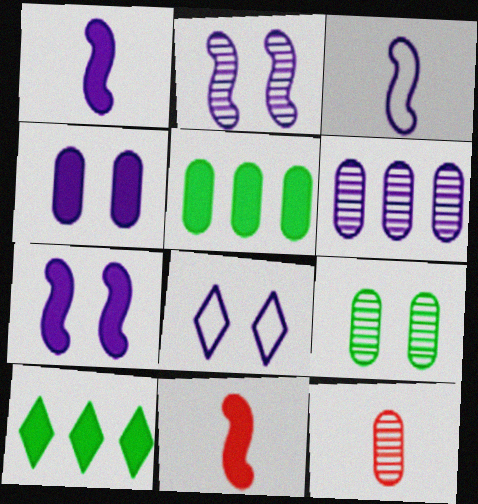[[1, 6, 8], 
[2, 4, 8], 
[4, 10, 11], 
[6, 9, 12]]